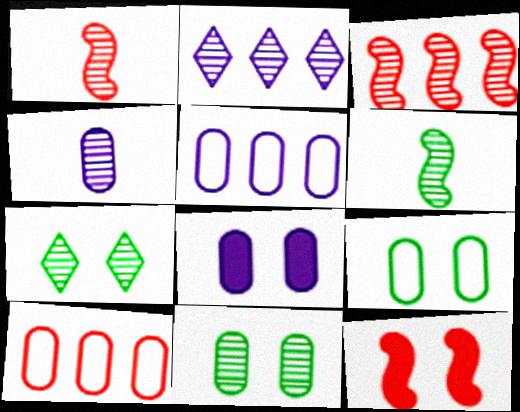[[1, 2, 11], 
[3, 4, 7], 
[4, 5, 8]]